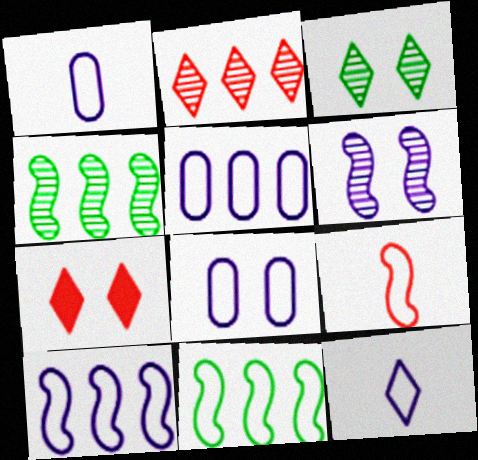[[1, 4, 7], 
[1, 5, 8], 
[8, 10, 12]]